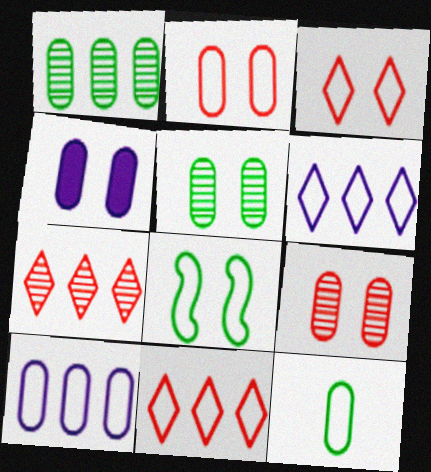[[2, 4, 5], 
[2, 10, 12]]